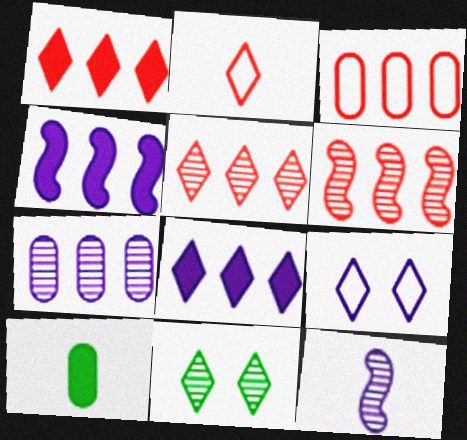[[1, 3, 6], 
[2, 8, 11], 
[2, 10, 12], 
[6, 9, 10]]